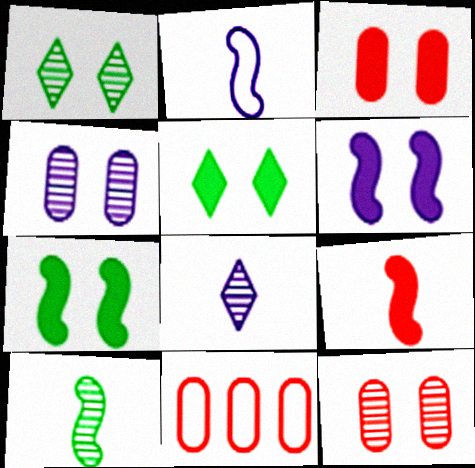[[2, 9, 10], 
[3, 5, 6], 
[7, 8, 11]]